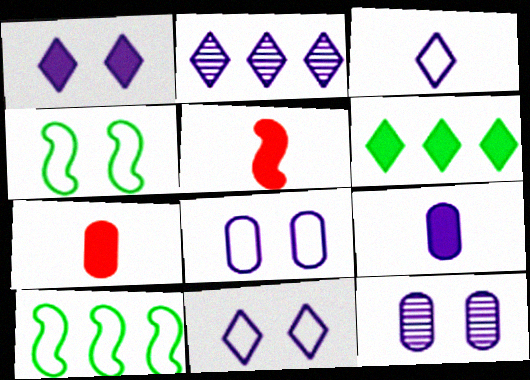[[1, 2, 3], 
[2, 4, 7]]